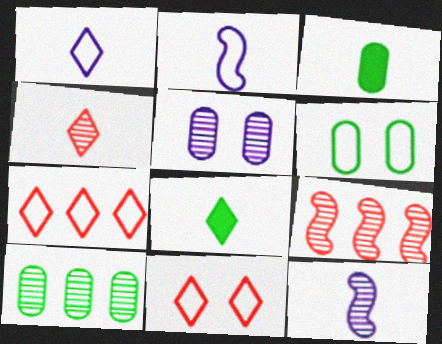[[1, 4, 8], 
[2, 3, 4], 
[2, 6, 7], 
[3, 6, 10]]